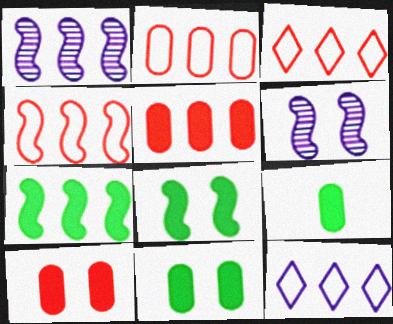[[1, 4, 7], 
[2, 3, 4], 
[3, 6, 9]]